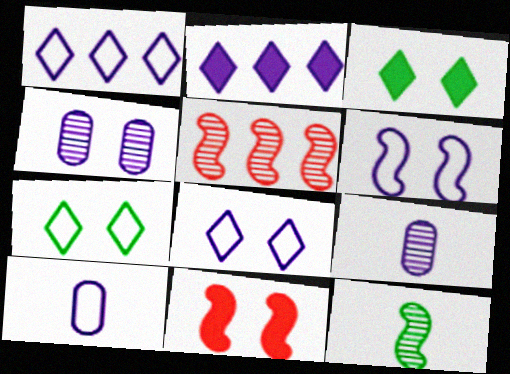[[1, 6, 10], 
[2, 6, 9], 
[3, 5, 10], 
[4, 7, 11]]